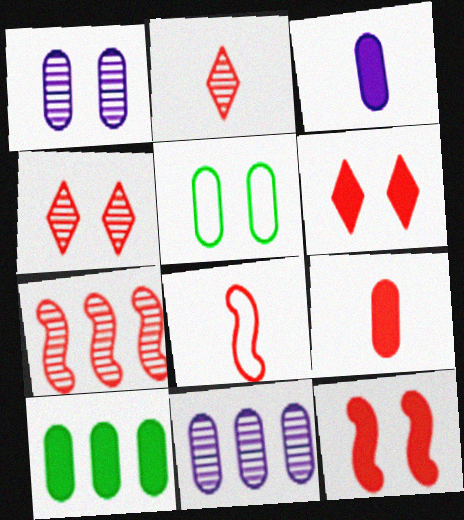[[2, 8, 9], 
[5, 9, 11], 
[7, 8, 12]]